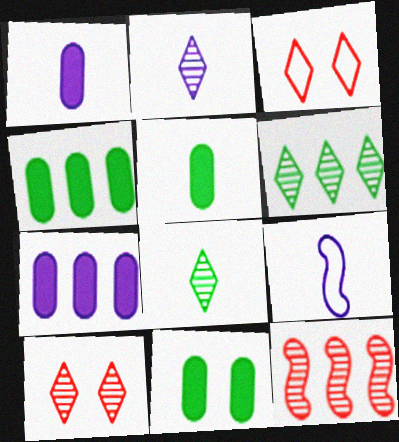[[1, 2, 9], 
[2, 6, 10], 
[4, 5, 11], 
[4, 9, 10]]